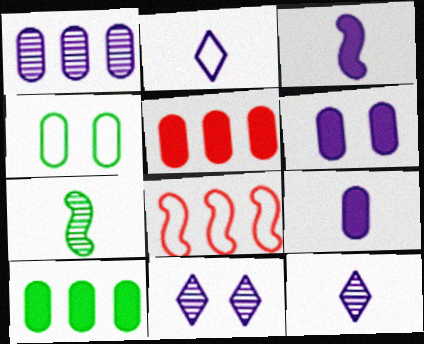[[2, 4, 8]]